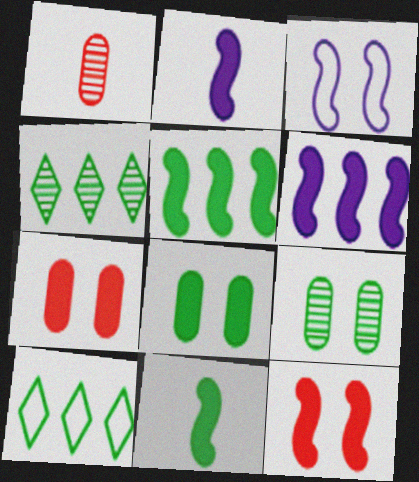[[2, 5, 12], 
[6, 11, 12], 
[9, 10, 11]]